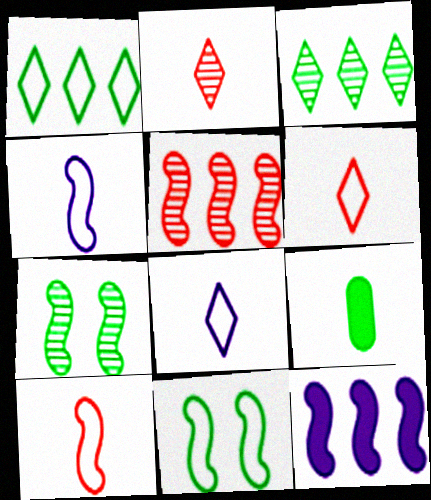[[1, 7, 9], 
[2, 4, 9], 
[3, 9, 11], 
[7, 10, 12]]